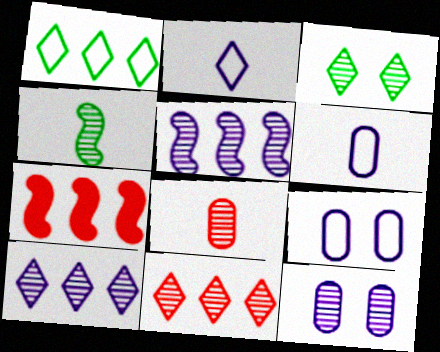[[3, 5, 8], 
[3, 6, 7], 
[4, 11, 12]]